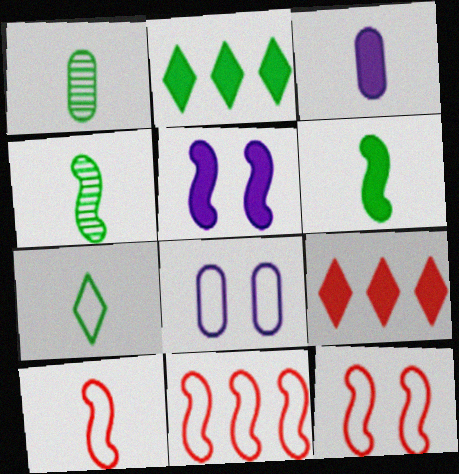[[1, 6, 7], 
[4, 5, 11], 
[4, 8, 9], 
[7, 8, 11], 
[10, 11, 12]]